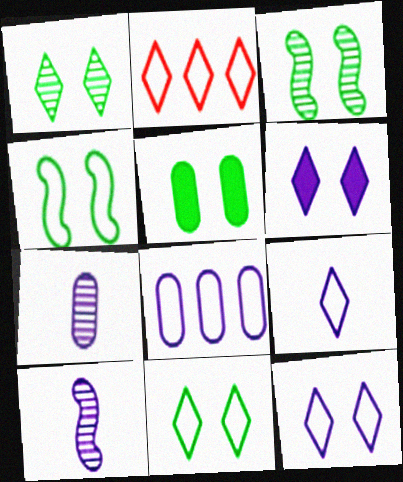[[1, 4, 5], 
[2, 5, 10], 
[2, 9, 11], 
[3, 5, 11], 
[6, 8, 10]]